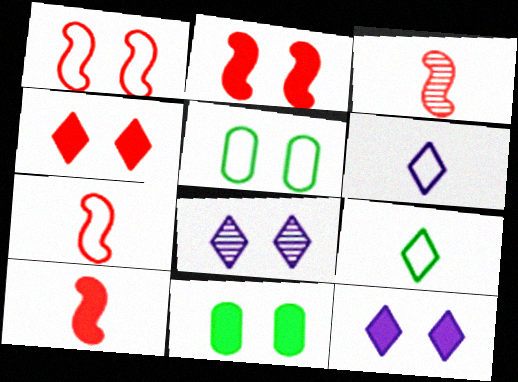[[1, 8, 11], 
[2, 5, 8], 
[2, 11, 12], 
[3, 7, 10]]